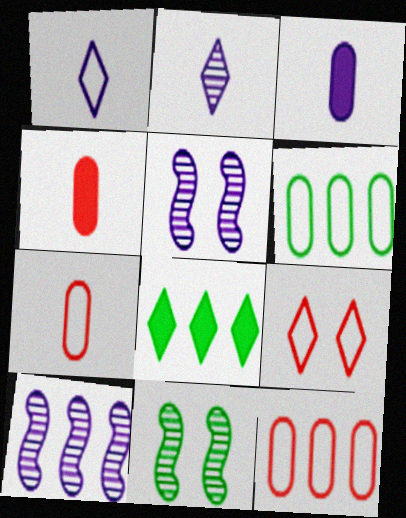[[2, 8, 9], 
[5, 7, 8], 
[8, 10, 12]]